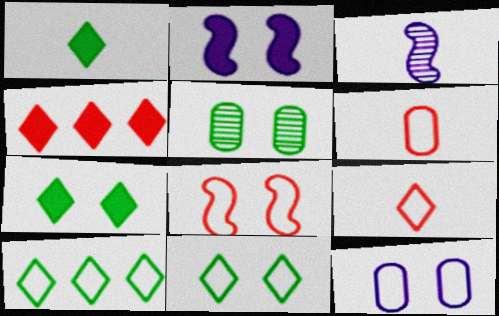[[1, 3, 6], 
[8, 11, 12]]